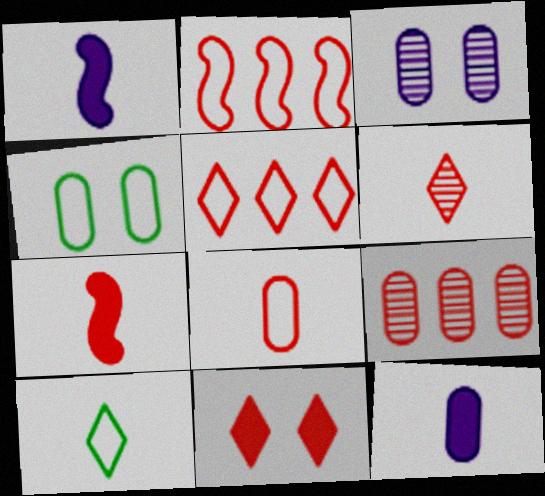[[4, 9, 12], 
[5, 6, 11], 
[6, 7, 8]]